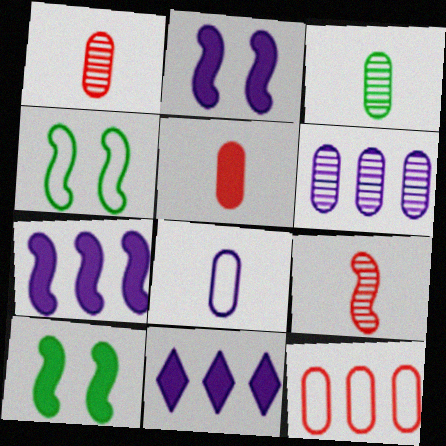[[1, 4, 11], 
[3, 5, 8], 
[4, 7, 9], 
[5, 10, 11]]